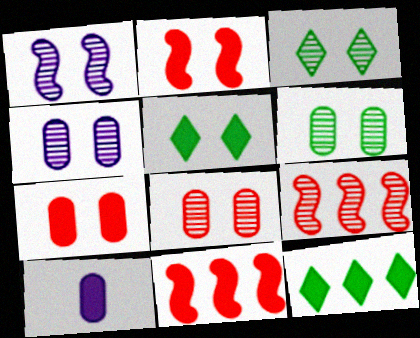[[1, 3, 8], 
[2, 10, 12], 
[4, 6, 8], 
[5, 10, 11]]